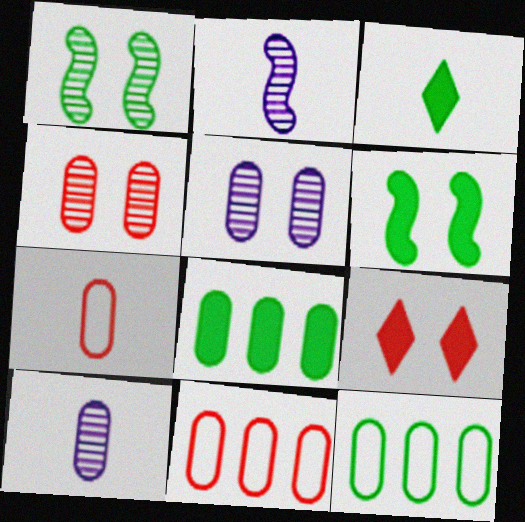[[1, 3, 12], 
[2, 3, 7], 
[2, 9, 12], 
[3, 6, 8], 
[5, 7, 8]]